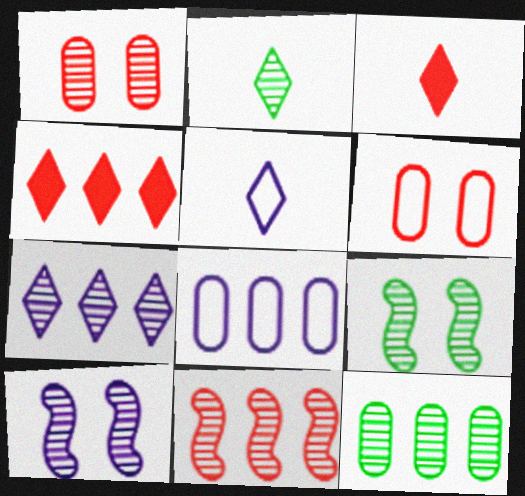[[2, 3, 5], 
[2, 9, 12], 
[3, 6, 11], 
[3, 8, 9], 
[7, 11, 12]]